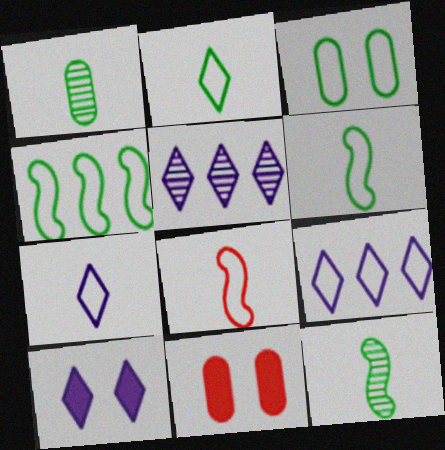[[2, 3, 4], 
[3, 8, 9], 
[5, 6, 11], 
[5, 7, 10], 
[9, 11, 12]]